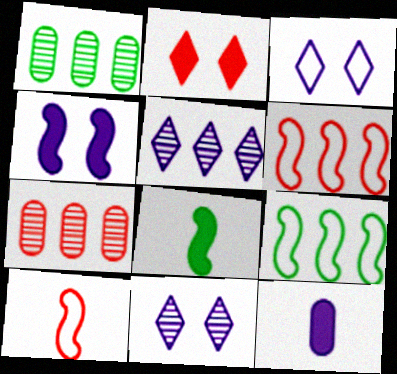[[2, 7, 10], 
[3, 7, 8]]